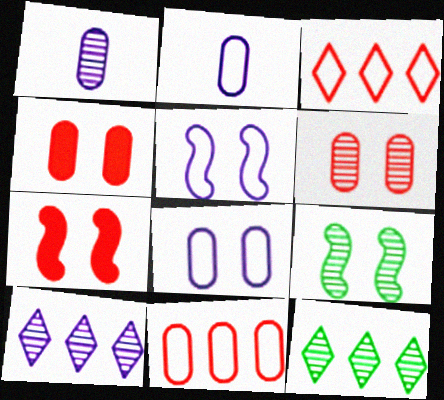[[2, 7, 12], 
[5, 7, 9]]